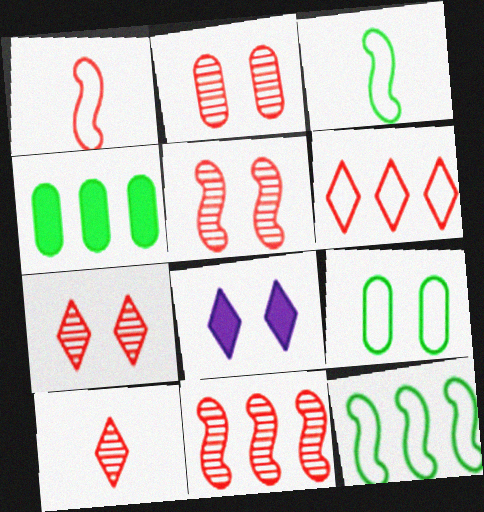[[2, 5, 7], 
[2, 10, 11], 
[5, 8, 9]]